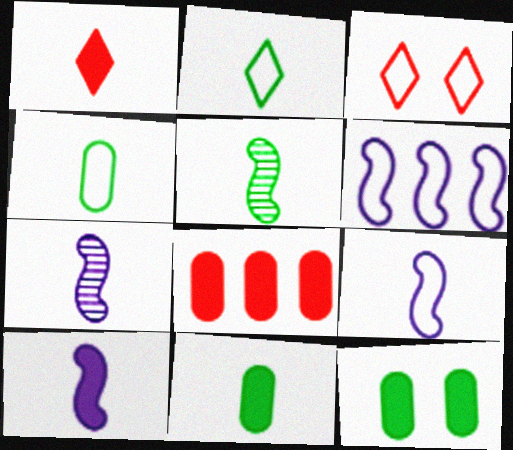[[1, 4, 7], 
[1, 10, 11], 
[2, 5, 11], 
[3, 4, 6], 
[7, 9, 10]]